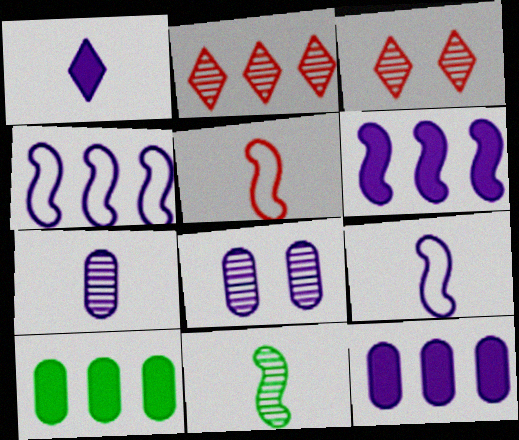[[1, 4, 8], 
[1, 7, 9], 
[2, 4, 10], 
[2, 8, 11], 
[3, 9, 10]]